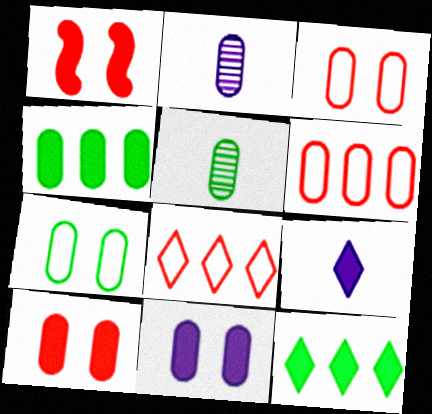[[1, 4, 9], 
[2, 3, 4], 
[4, 5, 7], 
[5, 6, 11]]